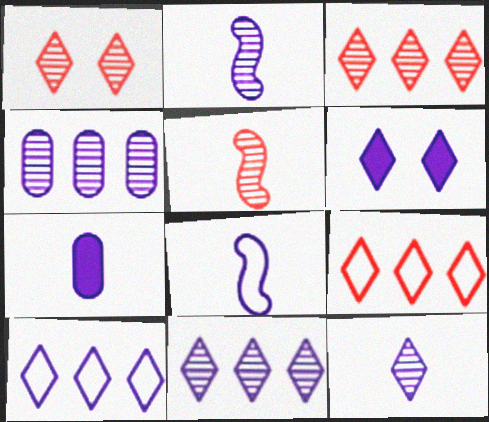[[4, 6, 8], 
[6, 10, 12], 
[7, 8, 12]]